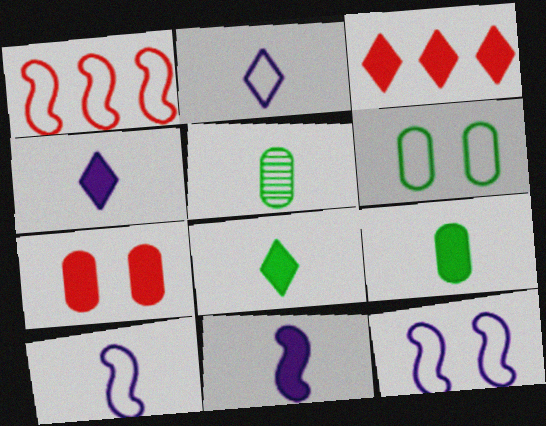[[1, 2, 6], 
[3, 5, 12]]